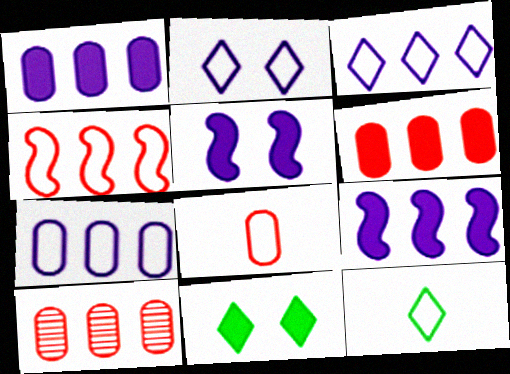[[5, 10, 12]]